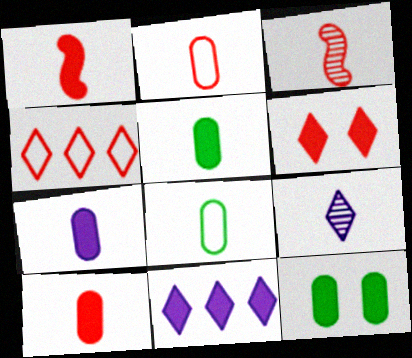[[1, 8, 9], 
[1, 11, 12], 
[5, 7, 10]]